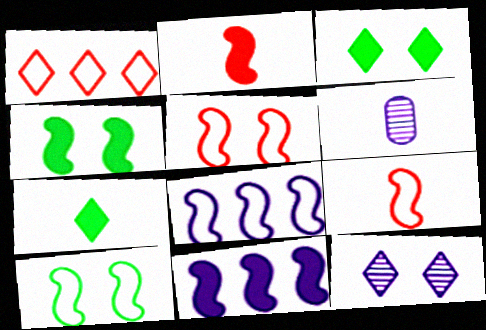[[1, 4, 6], 
[1, 7, 12], 
[2, 4, 11], 
[6, 7, 9], 
[8, 9, 10]]